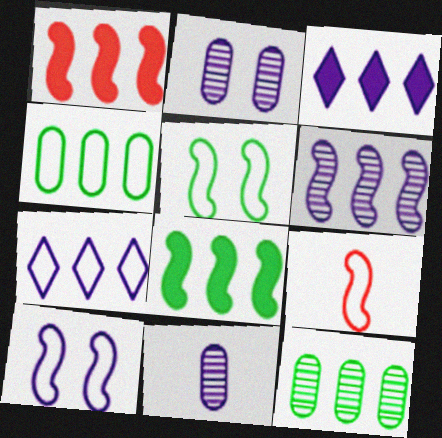[[1, 7, 12], 
[3, 10, 11]]